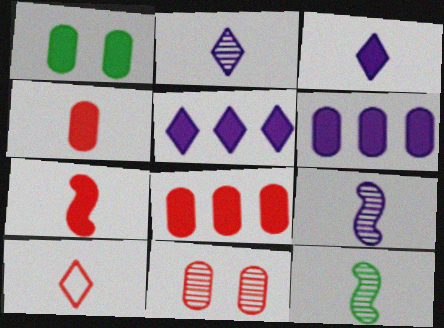[[1, 4, 6], 
[1, 5, 7]]